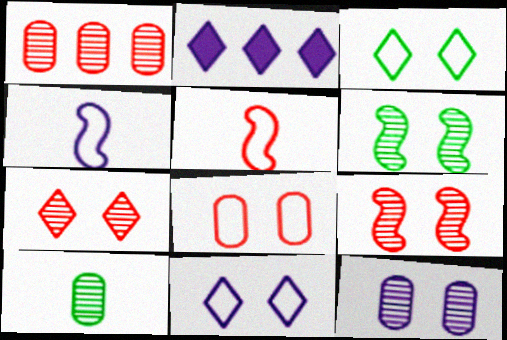[[1, 10, 12], 
[2, 4, 12], 
[6, 7, 12]]